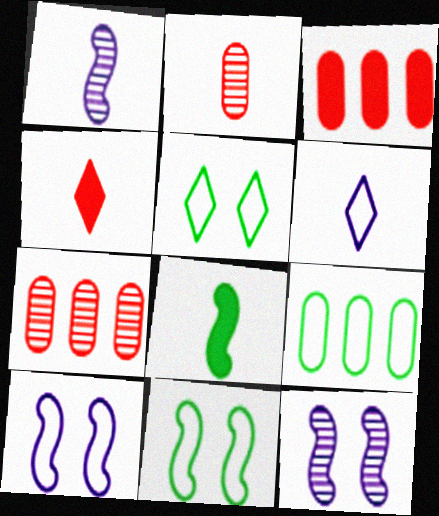[[1, 3, 5], 
[2, 6, 8], 
[4, 9, 12]]